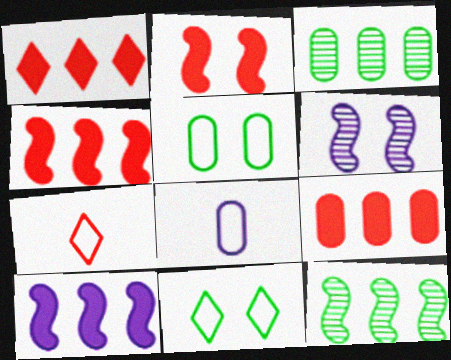[[1, 4, 9]]